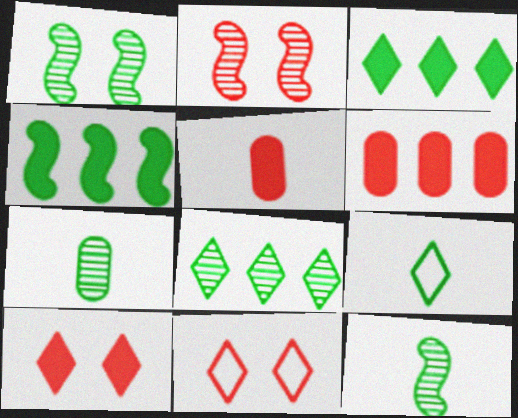[[1, 7, 8]]